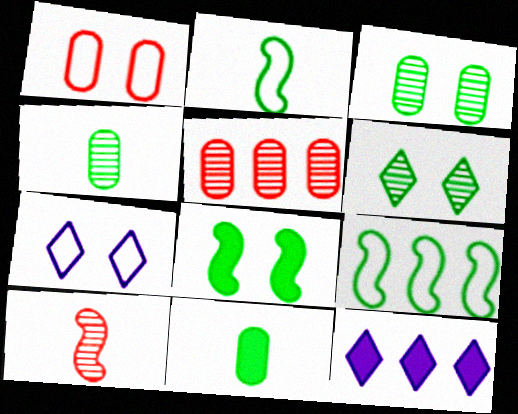[[5, 9, 12], 
[6, 9, 11]]